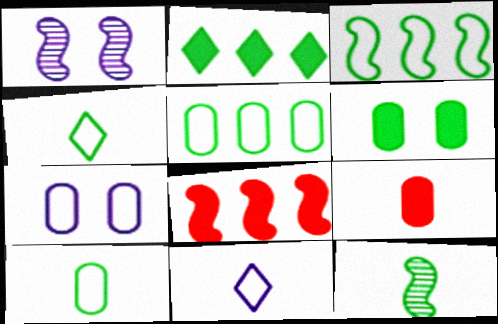[[9, 11, 12]]